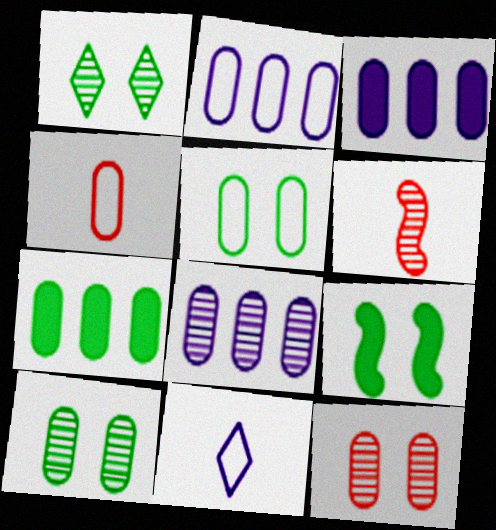[[1, 5, 9], 
[1, 6, 8], 
[2, 3, 8], 
[2, 4, 5], 
[3, 4, 10]]